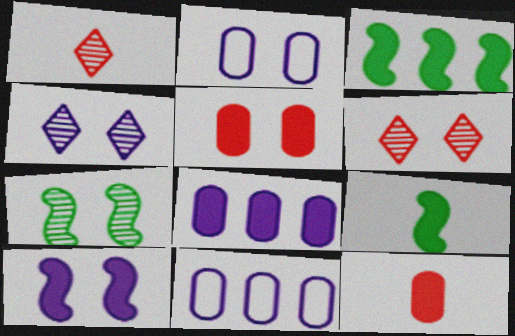[[1, 2, 3], 
[2, 4, 10], 
[6, 9, 11]]